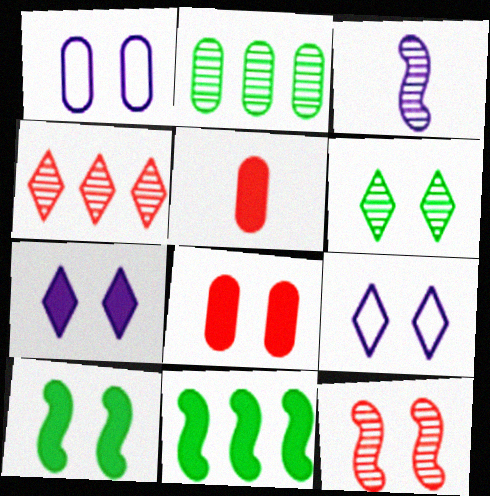[[1, 2, 5], 
[5, 7, 11], 
[7, 8, 10]]